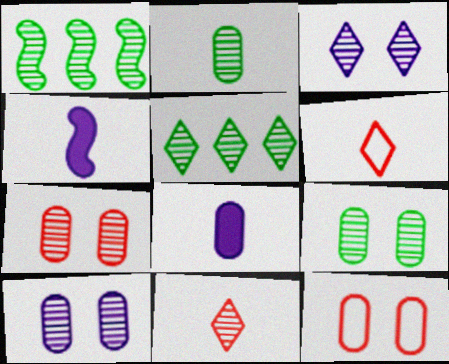[[1, 10, 11], 
[2, 4, 6], 
[3, 5, 11], 
[4, 5, 12], 
[7, 9, 10]]